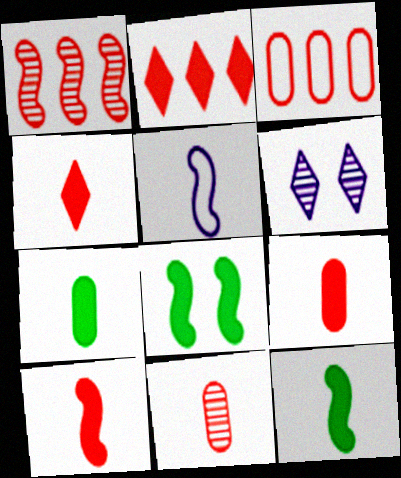[[1, 2, 3], 
[1, 5, 8], 
[3, 6, 12], 
[4, 9, 10]]